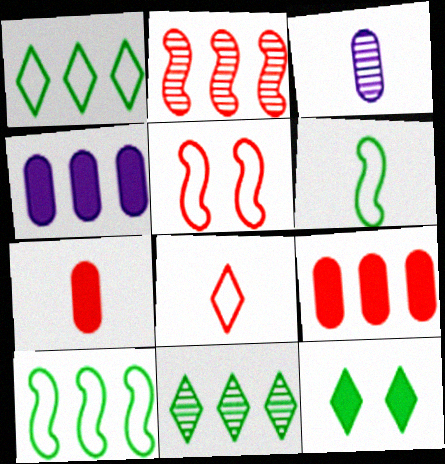[[1, 2, 4]]